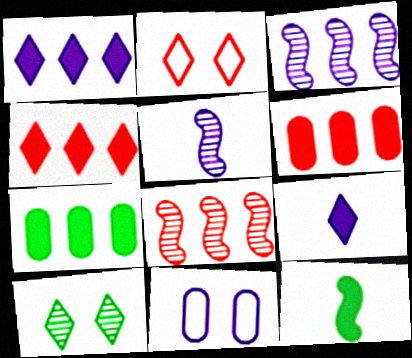[[1, 5, 11], 
[2, 5, 7], 
[3, 9, 11]]